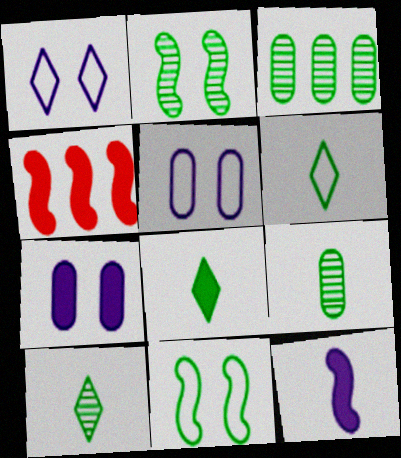[[1, 4, 9], 
[2, 3, 10], 
[3, 8, 11], 
[4, 5, 10], 
[4, 7, 8], 
[6, 8, 10]]